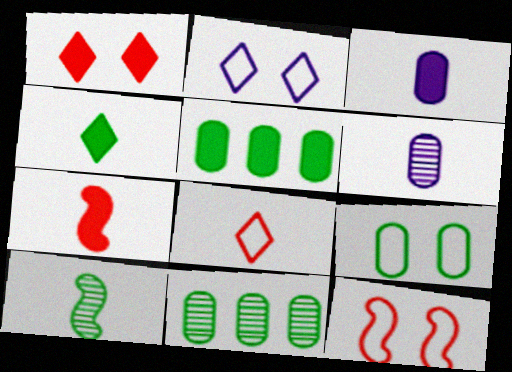[[2, 7, 11], 
[2, 9, 12], 
[3, 4, 7], 
[3, 8, 10]]